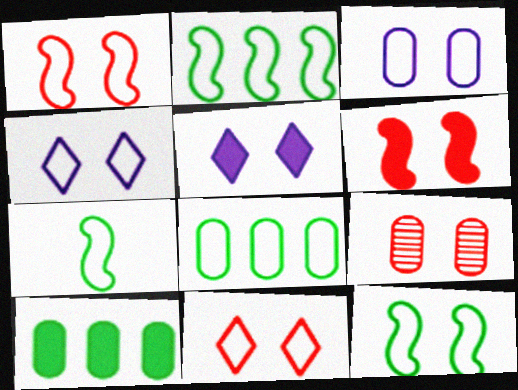[[2, 7, 12], 
[3, 11, 12], 
[5, 9, 12], 
[6, 9, 11]]